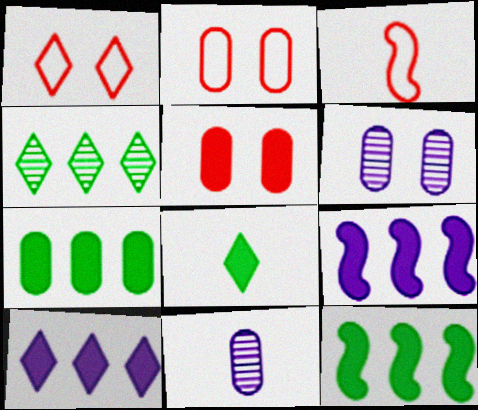[[1, 11, 12], 
[2, 7, 11], 
[3, 8, 11], 
[5, 8, 9]]